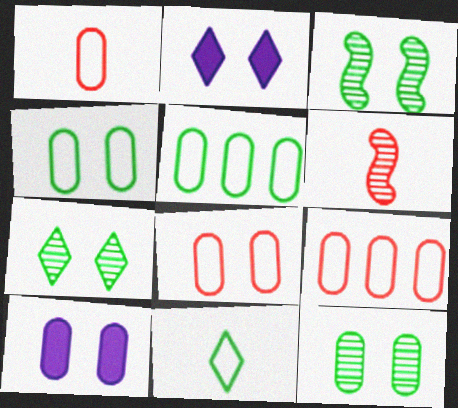[[1, 8, 9], 
[2, 3, 8], 
[2, 5, 6], 
[3, 7, 12], 
[8, 10, 12]]